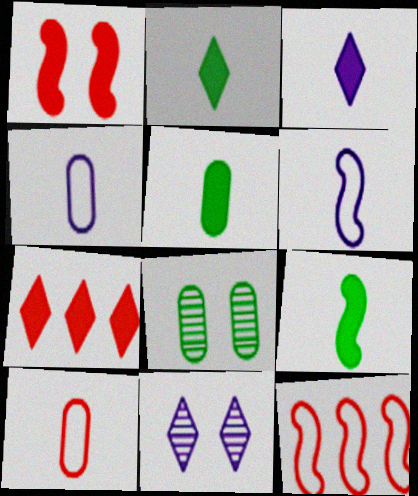[[2, 5, 9], 
[3, 8, 12], 
[5, 11, 12], 
[6, 7, 8]]